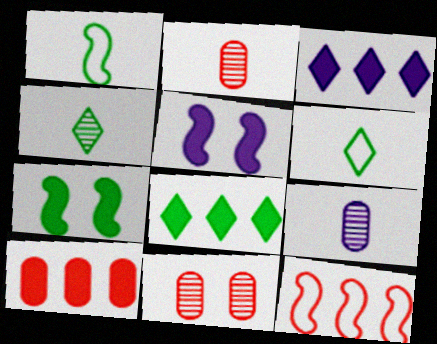[[1, 3, 11]]